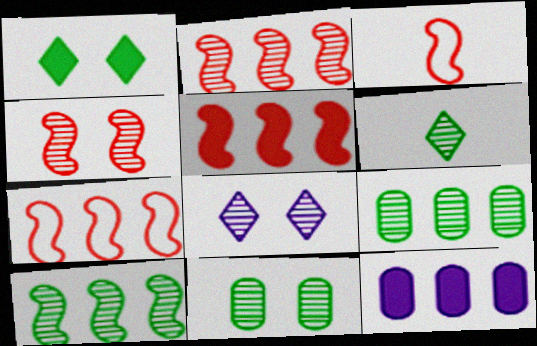[[2, 5, 7], 
[3, 4, 5], 
[4, 8, 11], 
[6, 10, 11]]